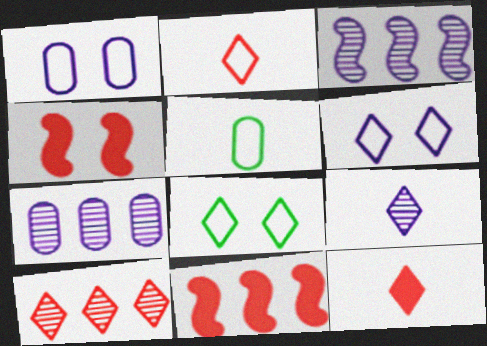[]